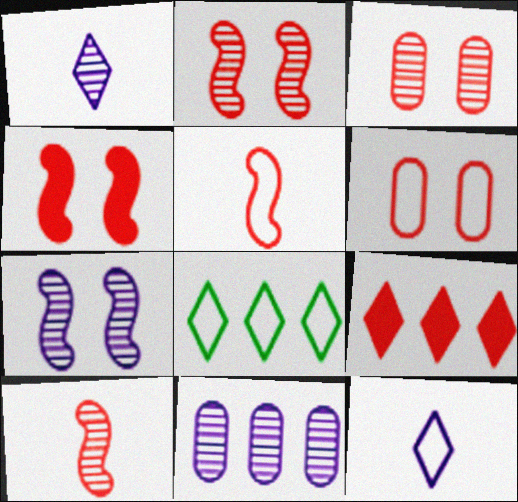[[1, 7, 11], 
[3, 5, 9], 
[6, 9, 10]]